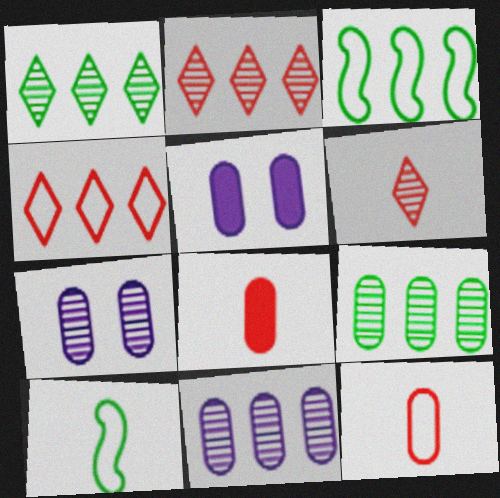[[2, 5, 10], 
[3, 5, 6], 
[5, 9, 12]]